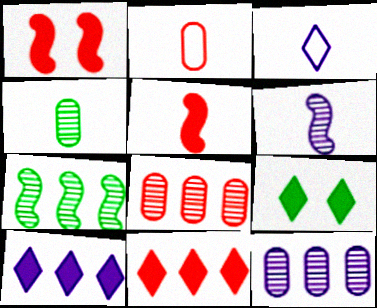[[3, 4, 5]]